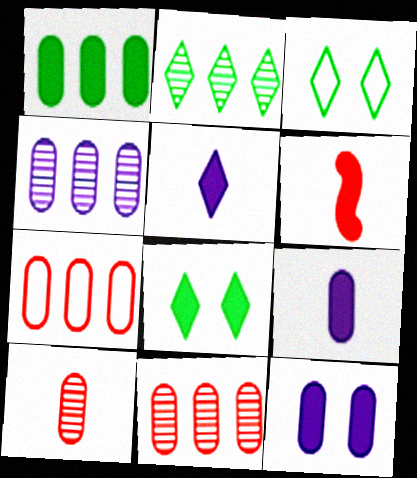[[1, 4, 7], 
[3, 4, 6]]